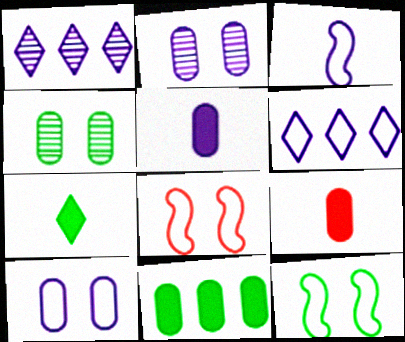[[1, 9, 12], 
[3, 6, 10]]